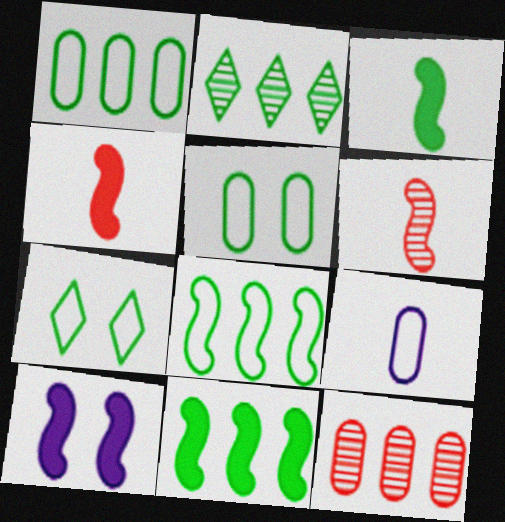[[1, 2, 11], 
[2, 3, 5], 
[4, 10, 11], 
[6, 8, 10]]